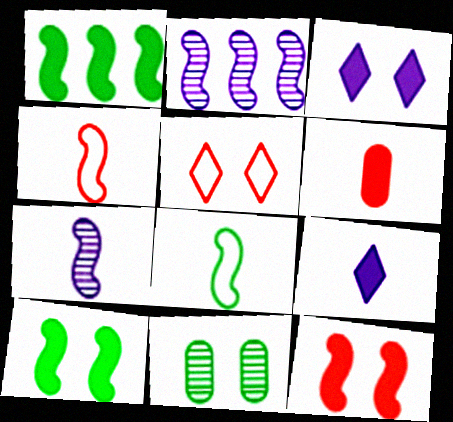[[1, 3, 6], 
[2, 4, 10], 
[2, 8, 12]]